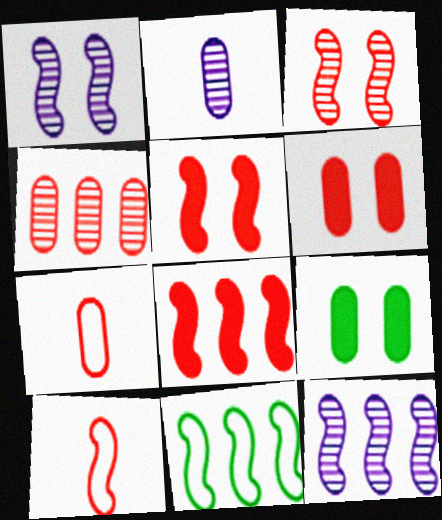[[3, 8, 10], 
[4, 6, 7], 
[8, 11, 12]]